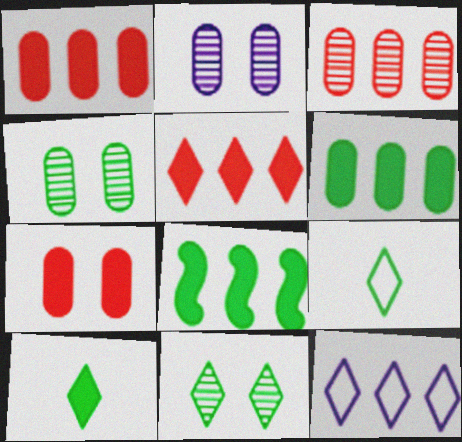[[3, 8, 12], 
[4, 8, 9]]